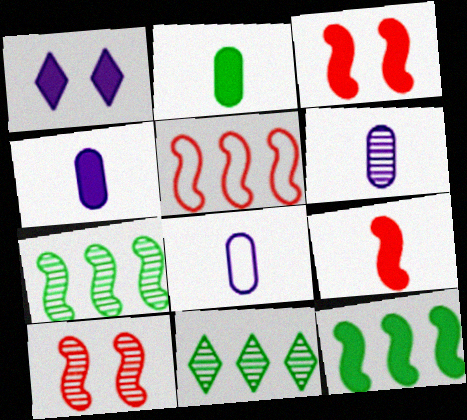[[3, 8, 11], 
[4, 6, 8], 
[5, 9, 10], 
[6, 10, 11]]